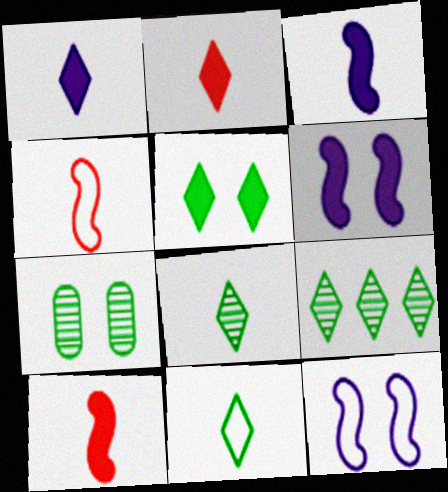[[5, 9, 11]]